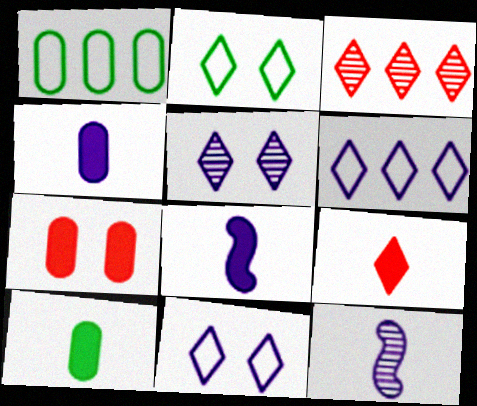[[8, 9, 10]]